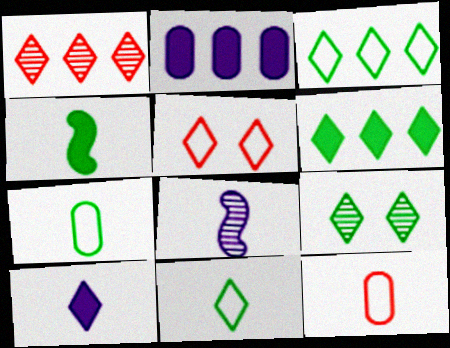[[6, 9, 11]]